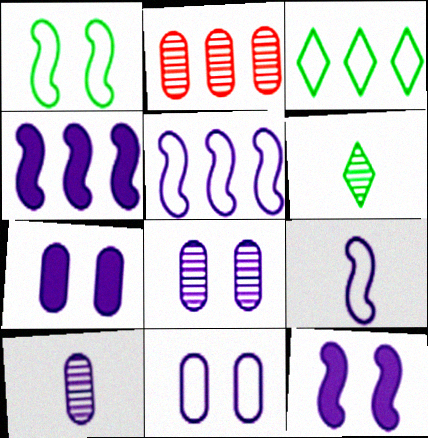[[2, 3, 4], 
[7, 8, 11]]